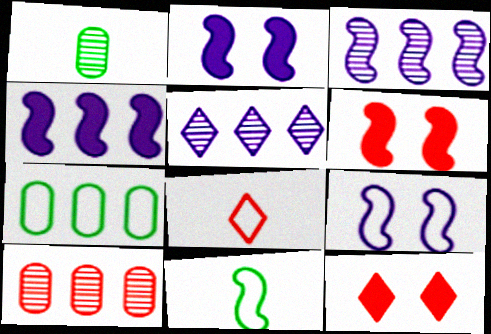[[3, 6, 11], 
[6, 8, 10], 
[7, 8, 9]]